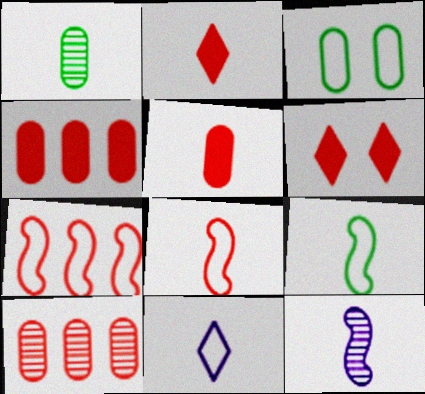[[3, 7, 11], 
[6, 8, 10]]